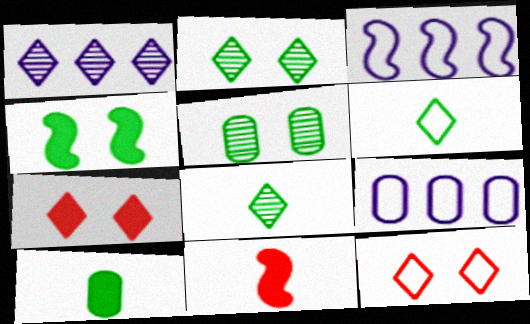[[1, 6, 7], 
[2, 9, 11]]